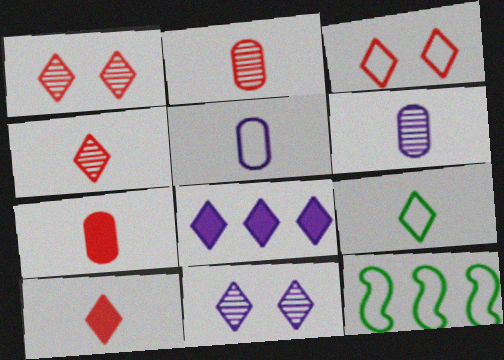[[1, 8, 9], 
[3, 5, 12], 
[7, 11, 12]]